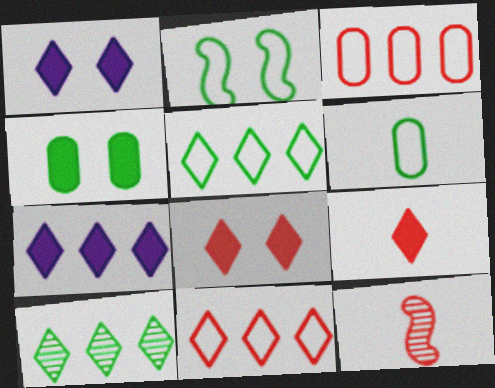[[2, 5, 6], 
[3, 8, 12], 
[7, 10, 11]]